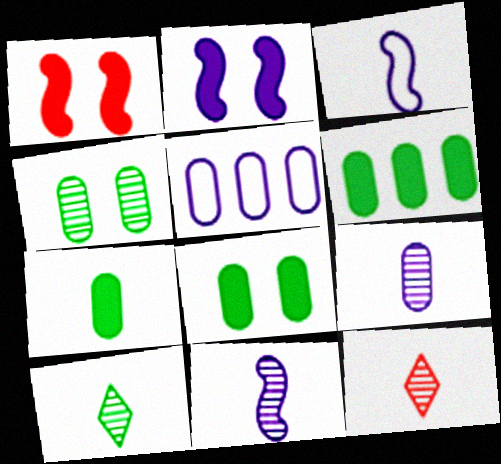[[1, 5, 10], 
[3, 7, 12], 
[6, 7, 8]]